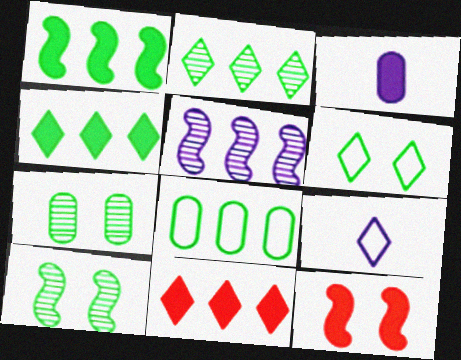[[1, 2, 8], 
[3, 4, 12], 
[5, 8, 11]]